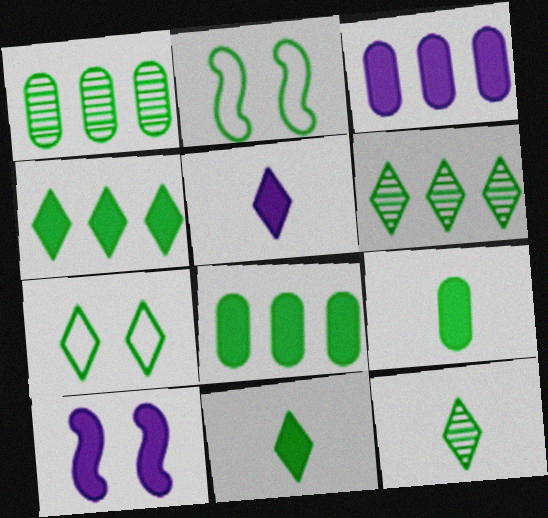[[1, 2, 11], 
[2, 6, 9], 
[2, 8, 12], 
[3, 5, 10], 
[4, 7, 12], 
[6, 7, 11]]